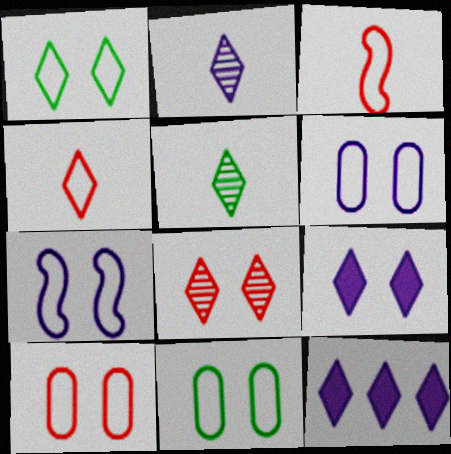[[1, 7, 10], 
[1, 8, 9], 
[6, 10, 11]]